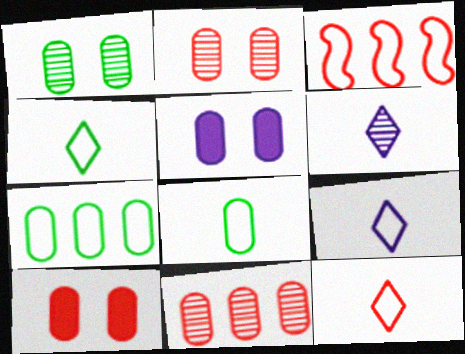[[4, 9, 12], 
[5, 8, 11]]